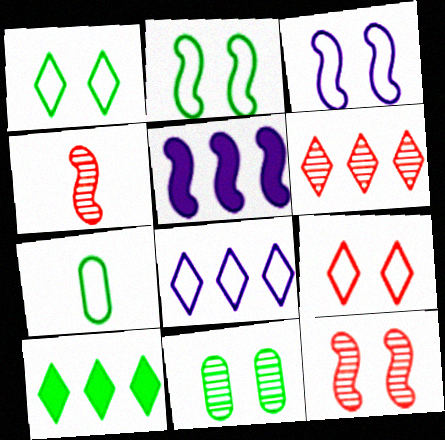[[2, 4, 5], 
[6, 8, 10]]